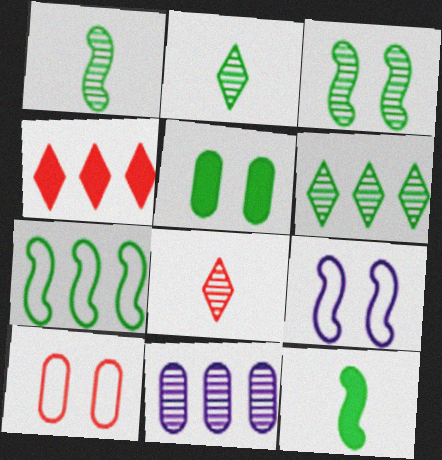[[2, 5, 7], 
[3, 7, 12], 
[3, 8, 11], 
[4, 7, 11]]